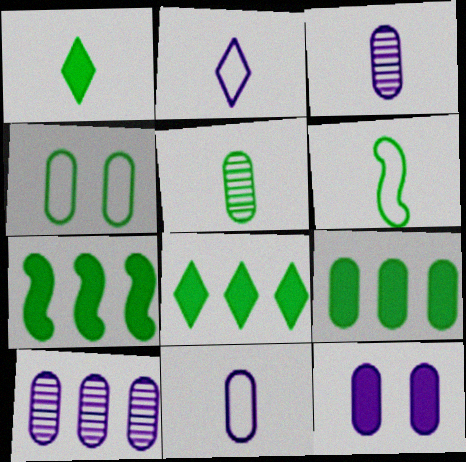[[1, 5, 6], 
[4, 5, 9], 
[7, 8, 9], 
[10, 11, 12]]